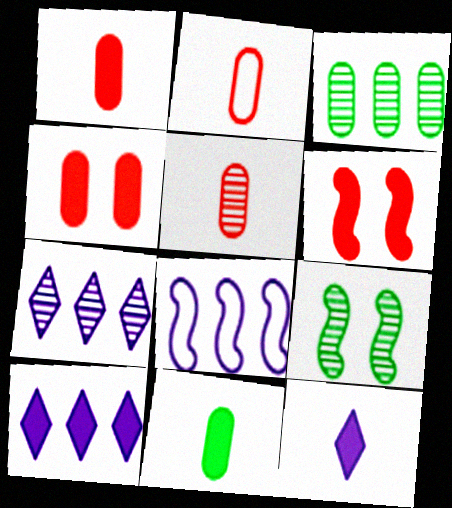[[1, 2, 5], 
[2, 9, 10], 
[5, 7, 9], 
[6, 10, 11]]